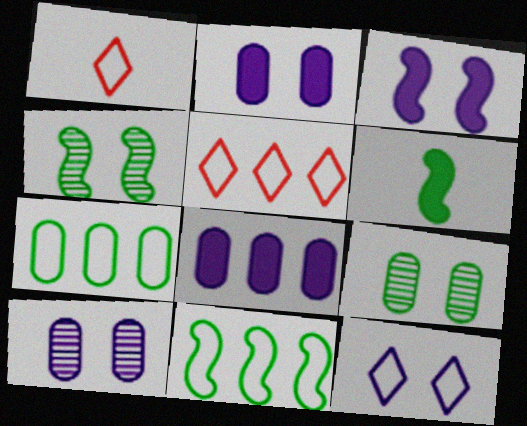[[1, 4, 8], 
[3, 10, 12], 
[4, 6, 11], 
[5, 6, 10]]